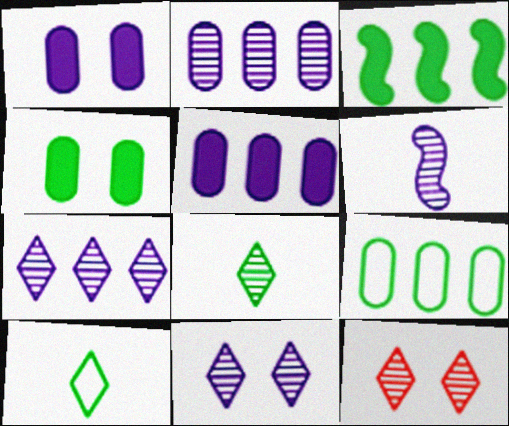[[2, 6, 11], 
[7, 8, 12]]